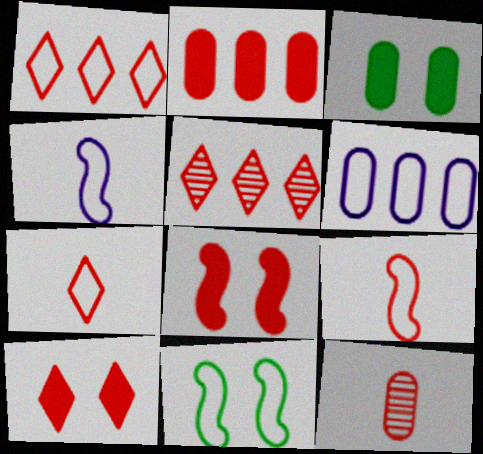[[1, 8, 12], 
[3, 4, 5], 
[3, 6, 12], 
[5, 7, 10], 
[6, 7, 11]]